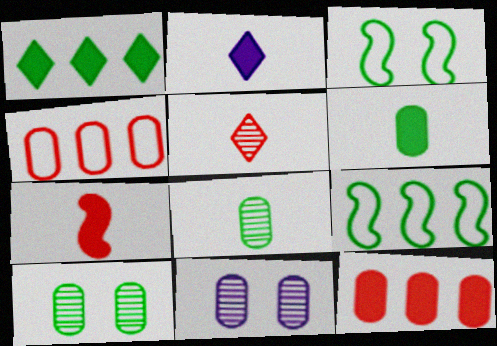[[1, 3, 8], 
[2, 6, 7], 
[4, 6, 11]]